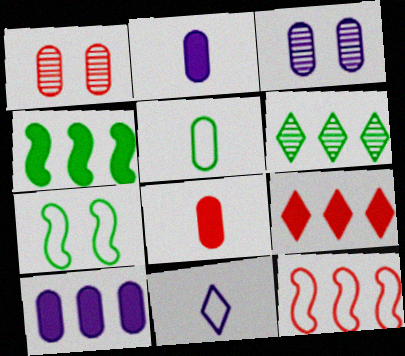[[1, 4, 11], 
[1, 5, 10], 
[4, 9, 10], 
[6, 10, 12]]